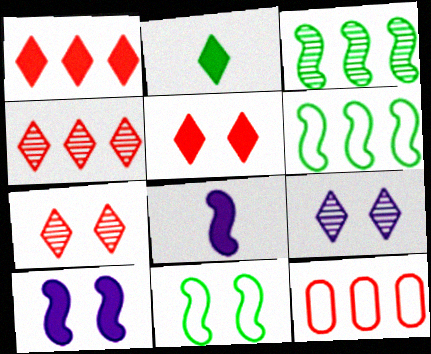[]